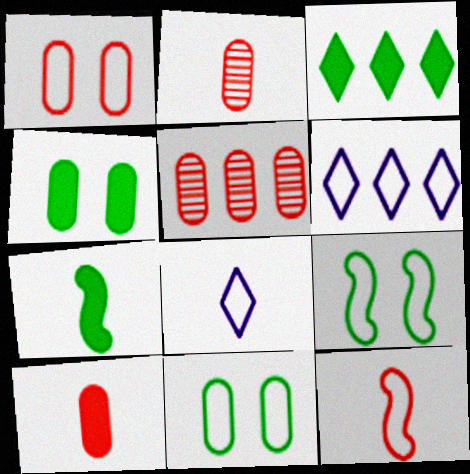[[1, 5, 10], 
[2, 7, 8], 
[3, 4, 7], 
[6, 11, 12]]